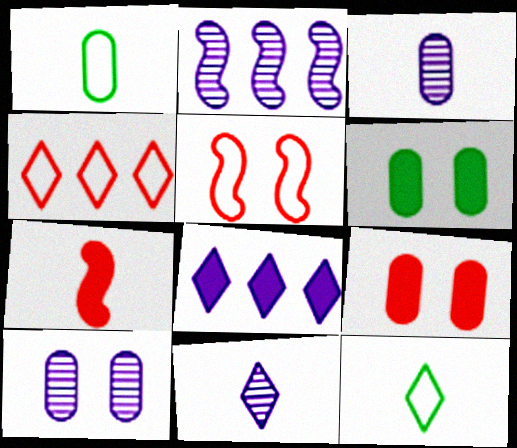[[1, 7, 11], 
[2, 9, 12], 
[2, 10, 11], 
[3, 7, 12], 
[6, 7, 8]]